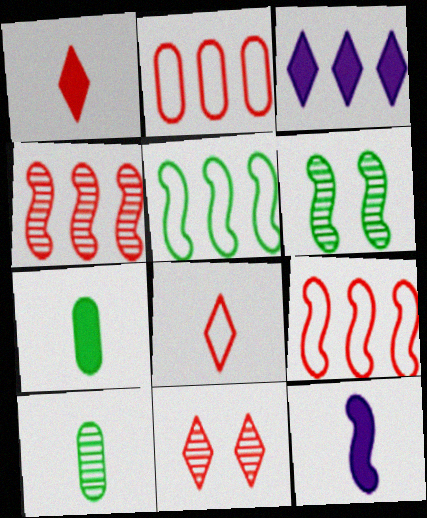[[1, 7, 12], 
[6, 9, 12], 
[8, 10, 12]]